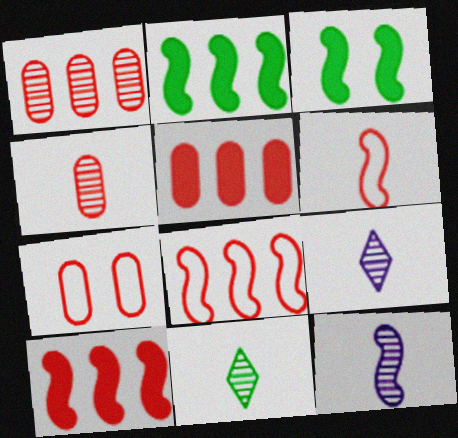[[2, 7, 9], 
[3, 8, 12], 
[4, 5, 7], 
[4, 11, 12]]